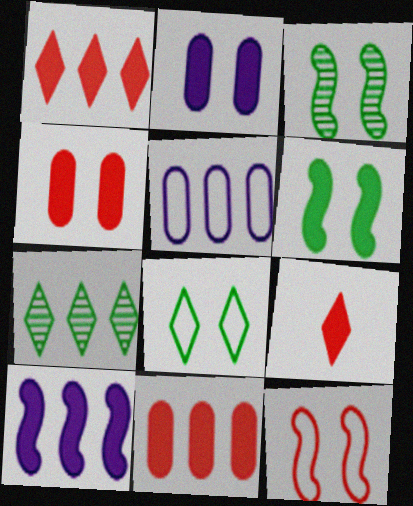[[3, 5, 9]]